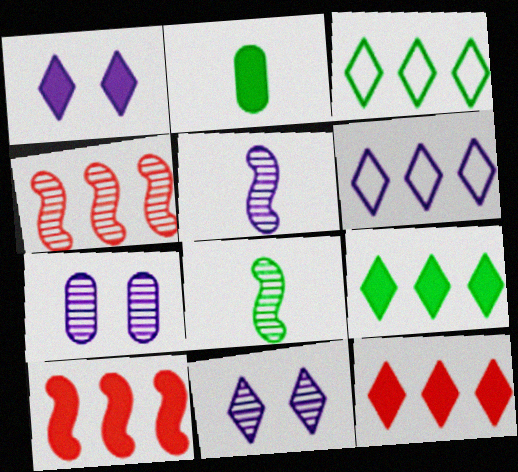[[1, 2, 10]]